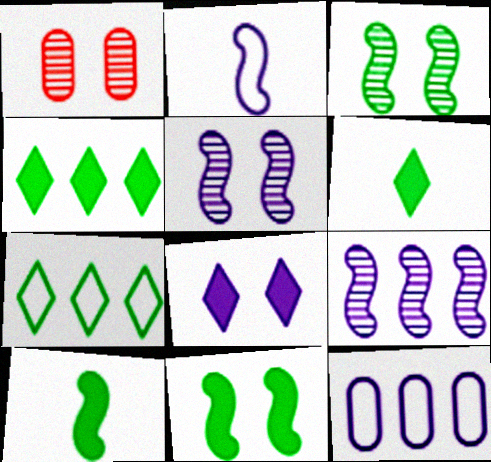[[1, 2, 4]]